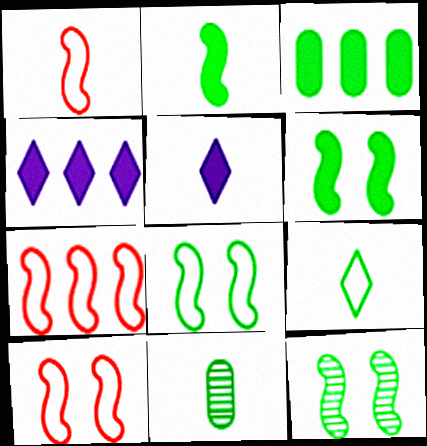[[1, 5, 11], 
[1, 7, 10], 
[2, 9, 11], 
[3, 9, 12], 
[4, 10, 11], 
[6, 8, 12]]